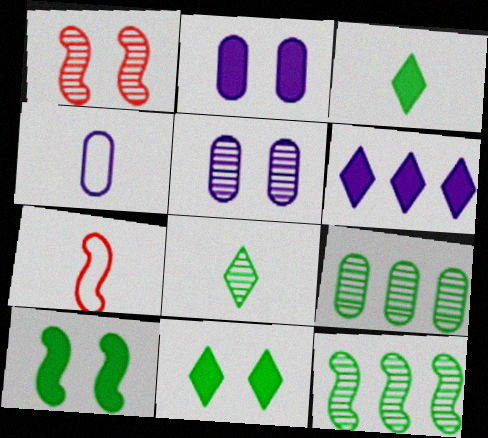[]